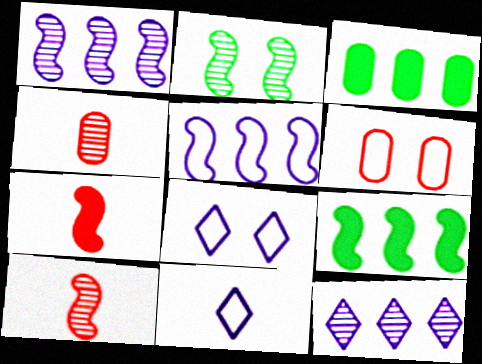[[1, 2, 10], 
[2, 4, 12], 
[2, 5, 7], 
[3, 8, 10], 
[4, 8, 9]]